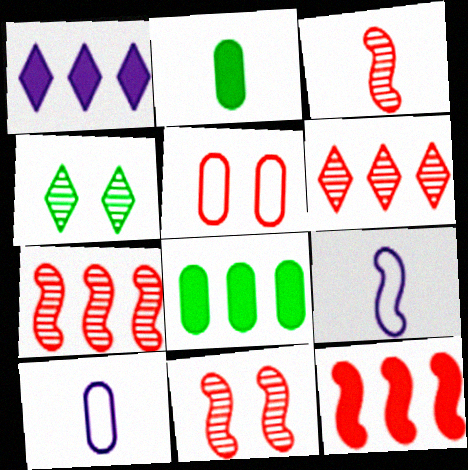[[1, 8, 12], 
[3, 7, 11], 
[4, 10, 12]]